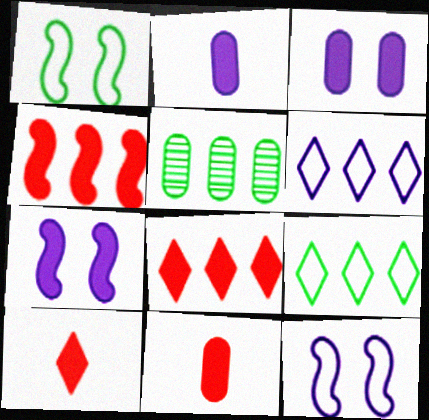[[4, 5, 6], 
[5, 10, 12]]